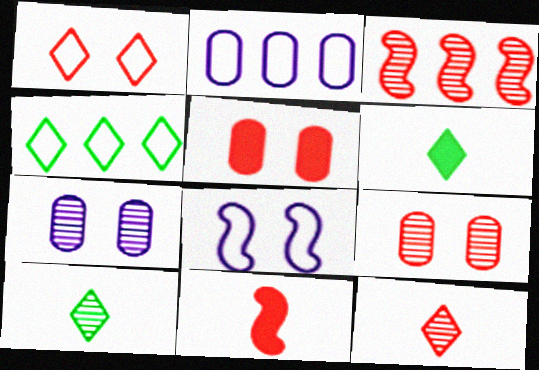[[3, 7, 10], 
[3, 9, 12], 
[4, 7, 11]]